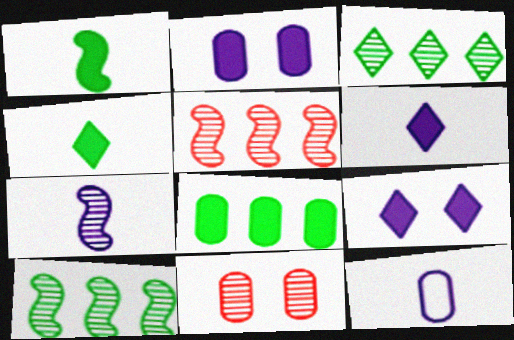[[3, 7, 11], 
[6, 7, 12], 
[8, 11, 12]]